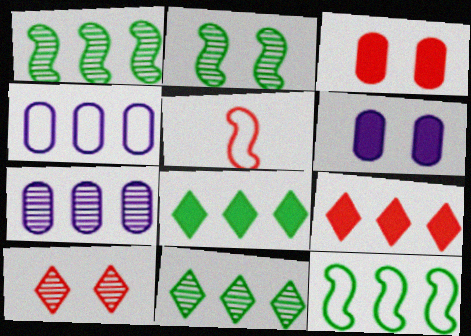[[1, 4, 9], 
[5, 6, 11], 
[7, 9, 12]]